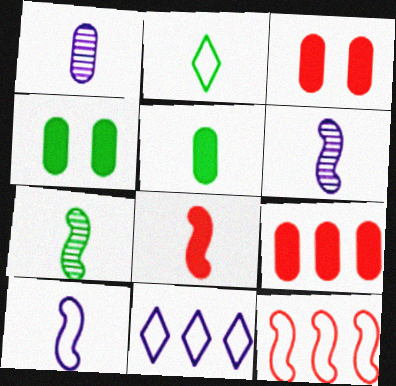[[1, 2, 8], 
[2, 5, 7], 
[3, 7, 11], 
[7, 8, 10]]